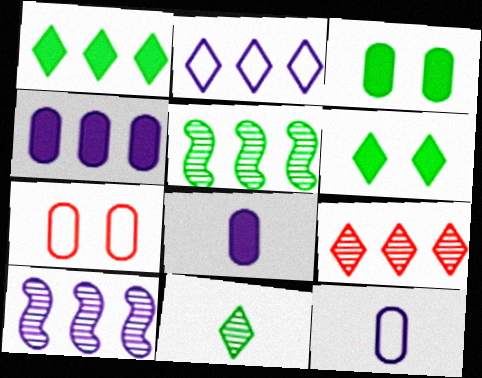[[1, 2, 9], 
[2, 4, 10]]